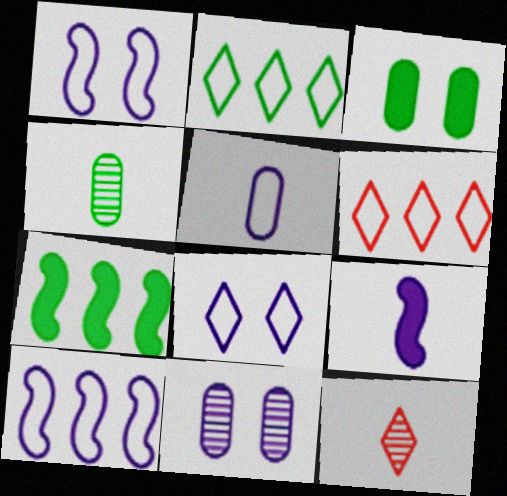[[3, 10, 12], 
[5, 8, 10]]